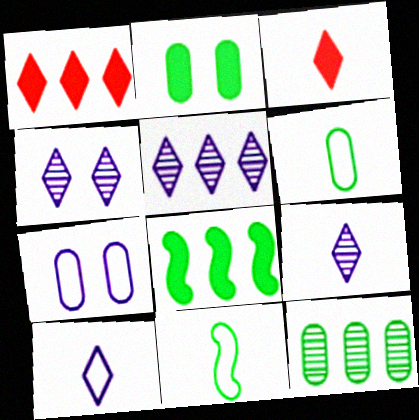[[2, 6, 12], 
[4, 5, 9]]